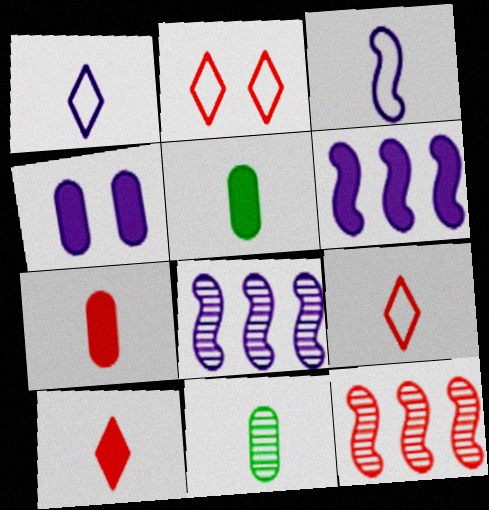[[1, 4, 8], 
[2, 5, 8], 
[2, 6, 11], 
[2, 7, 12], 
[3, 10, 11]]